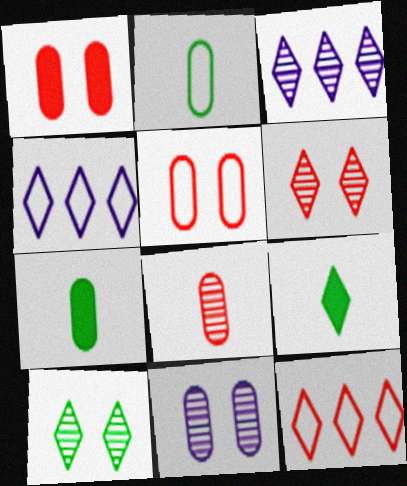[[4, 6, 9]]